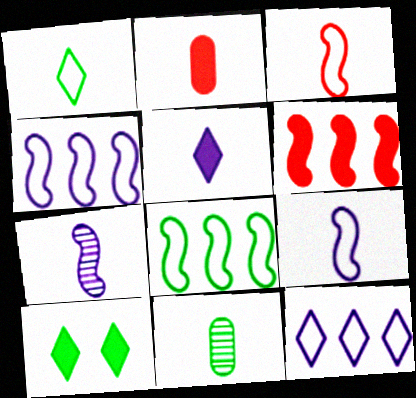[[1, 2, 7], 
[3, 5, 11], 
[8, 10, 11]]